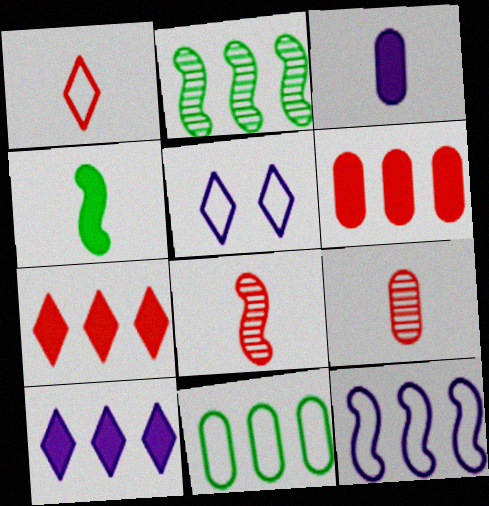[]